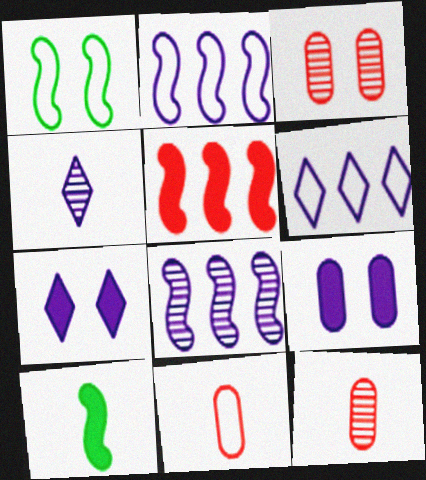[[1, 3, 7], 
[1, 6, 11], 
[2, 4, 9], 
[3, 6, 10], 
[4, 6, 7], 
[4, 10, 11]]